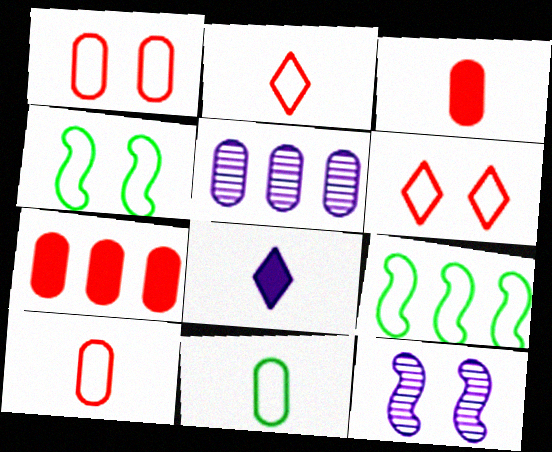[]